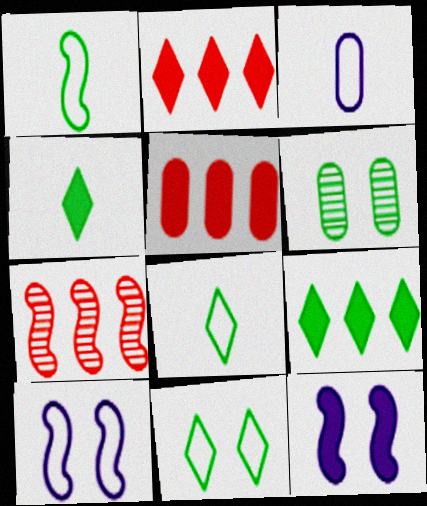[[1, 6, 9], 
[1, 7, 12], 
[3, 5, 6], 
[4, 5, 12]]